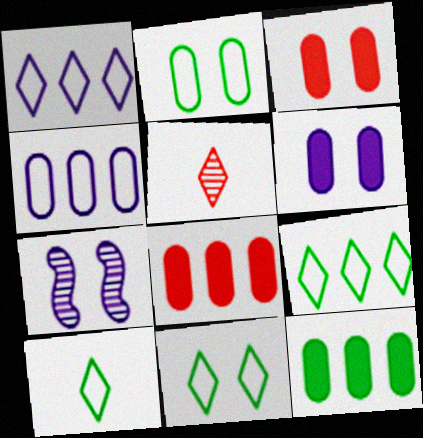[[3, 7, 11], 
[7, 8, 10], 
[9, 10, 11]]